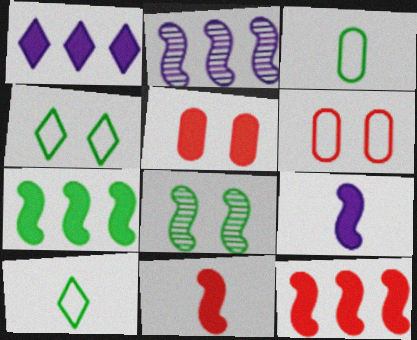[[2, 5, 10]]